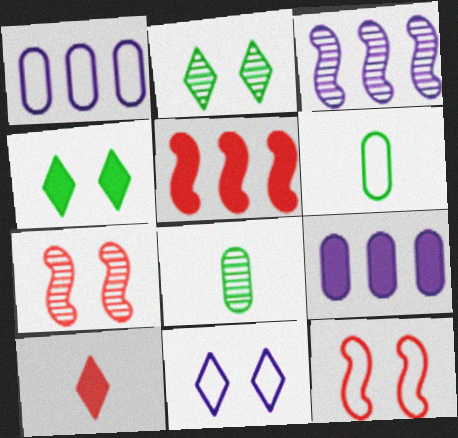[[5, 8, 11]]